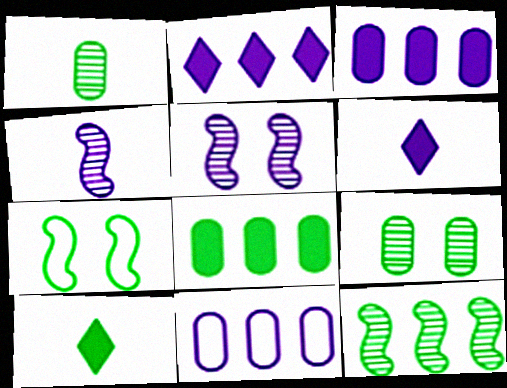[[5, 6, 11]]